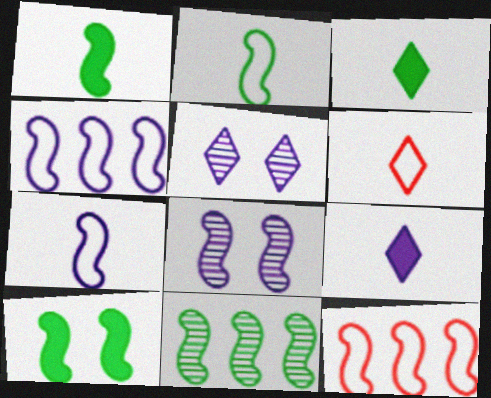[[1, 8, 12], 
[2, 10, 11]]